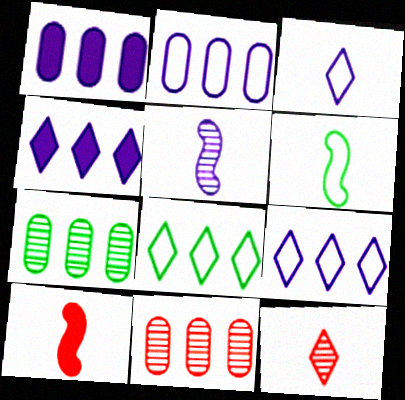[[5, 6, 10]]